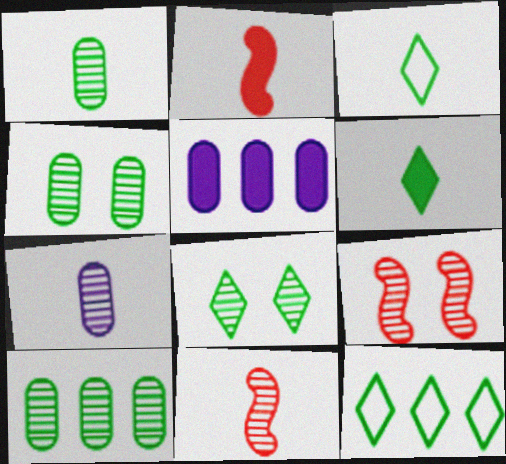[[1, 4, 10], 
[2, 3, 7], 
[3, 5, 9], 
[6, 8, 12]]